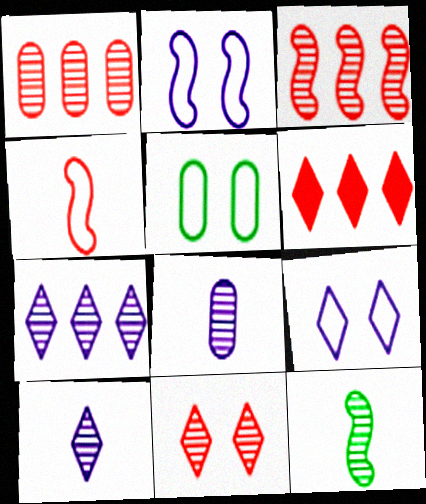[]